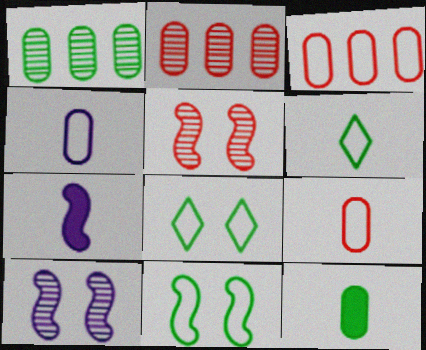[[2, 7, 8]]